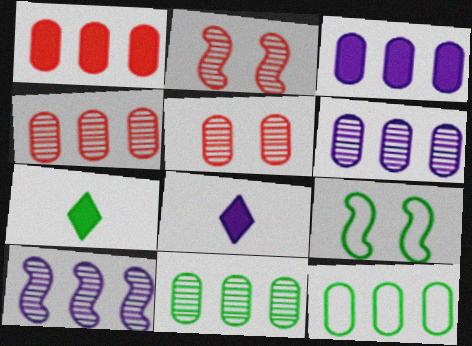[[1, 6, 12], 
[2, 8, 12], 
[3, 4, 12], 
[4, 6, 11], 
[4, 8, 9], 
[7, 9, 11]]